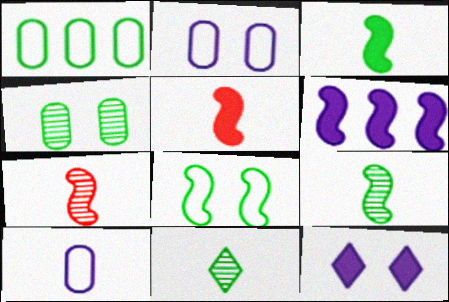[[1, 7, 12], 
[5, 10, 11], 
[6, 7, 8]]